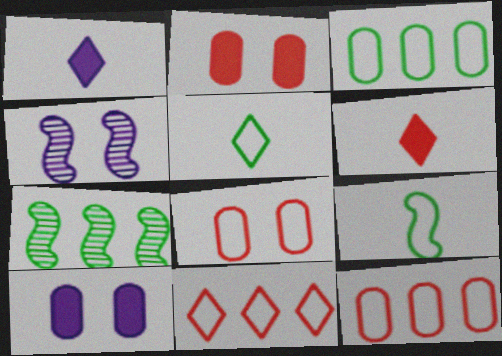[[1, 7, 8], 
[3, 4, 6]]